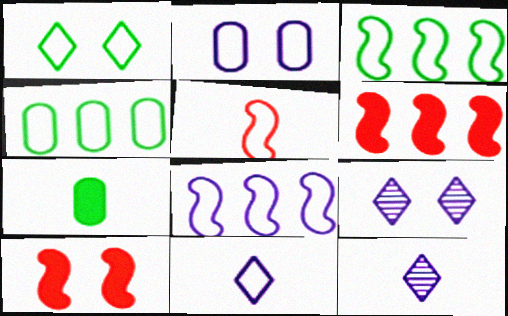[[2, 8, 11], 
[4, 10, 12], 
[5, 7, 12]]